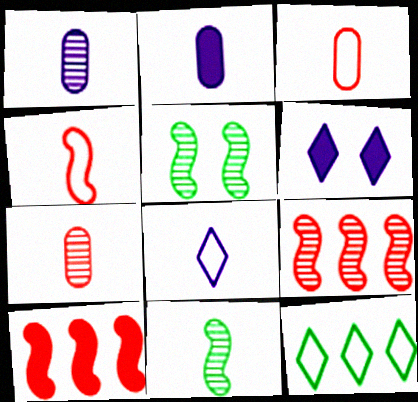[]